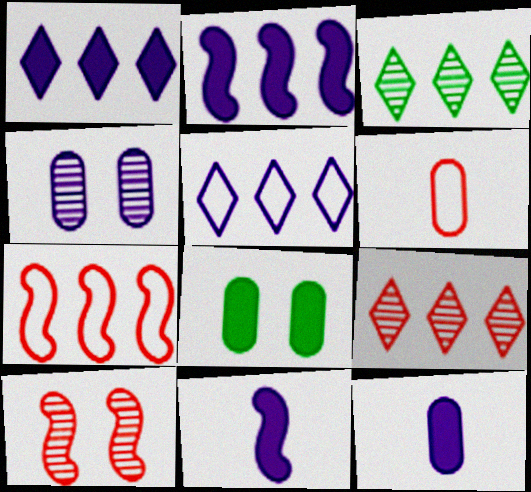[[4, 5, 11]]